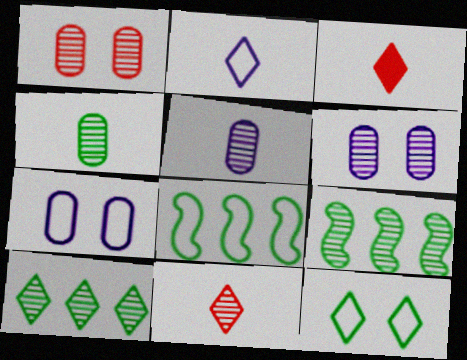[[3, 6, 8], 
[3, 7, 9], 
[6, 9, 11]]